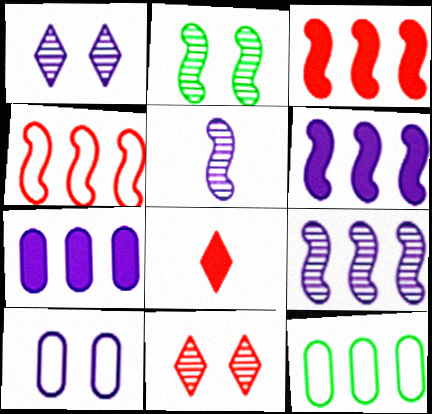[]